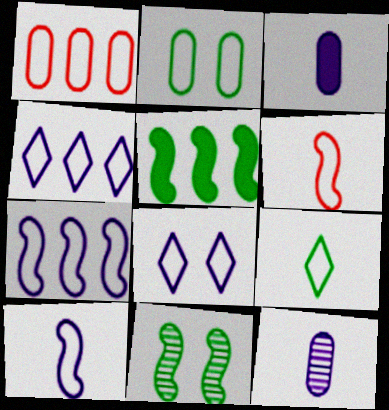[[2, 4, 6]]